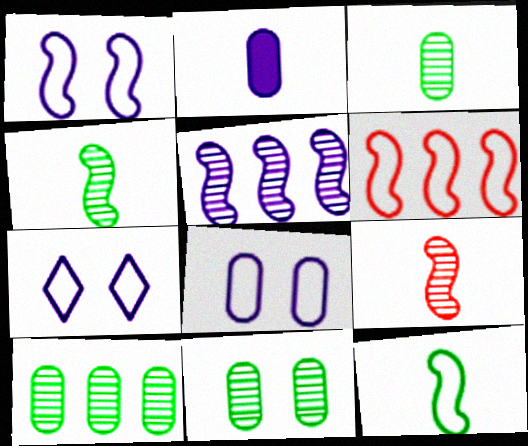[[1, 6, 12], 
[1, 7, 8], 
[2, 5, 7], 
[3, 10, 11]]